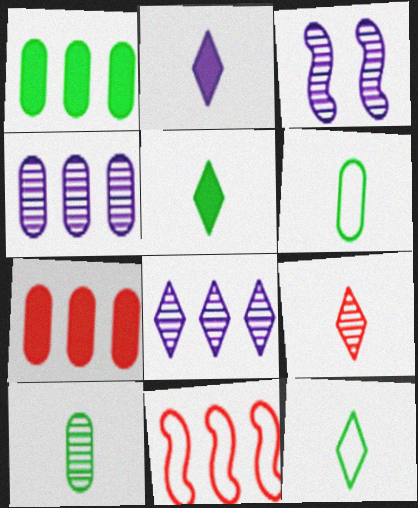[[1, 8, 11], 
[2, 9, 12], 
[3, 7, 12]]